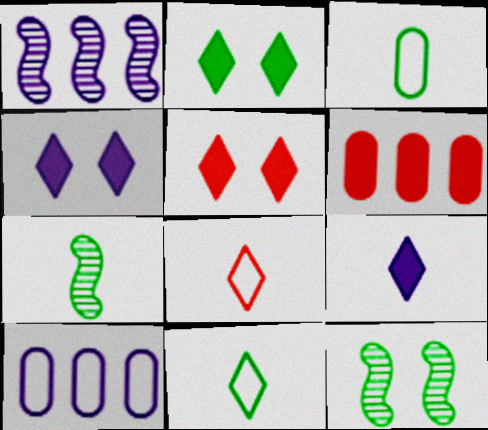[[1, 3, 5], 
[2, 4, 5], 
[5, 7, 10]]